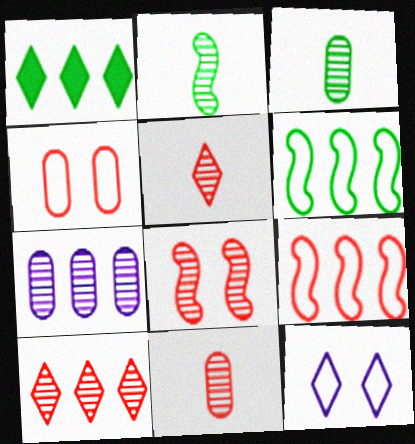[[1, 5, 12], 
[1, 7, 9], 
[8, 10, 11]]